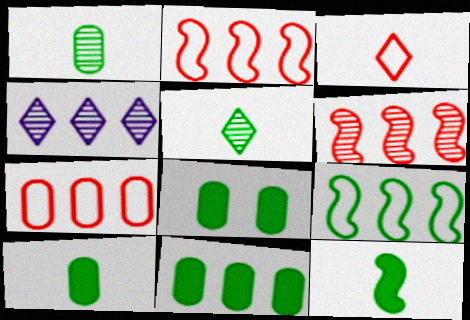[[2, 4, 11], 
[5, 8, 9], 
[8, 10, 11]]